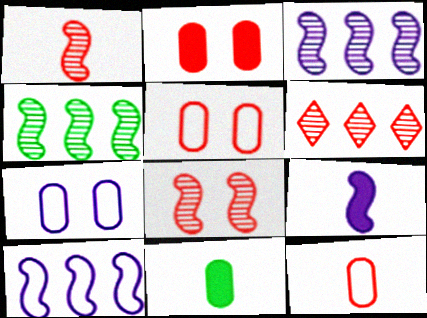[]